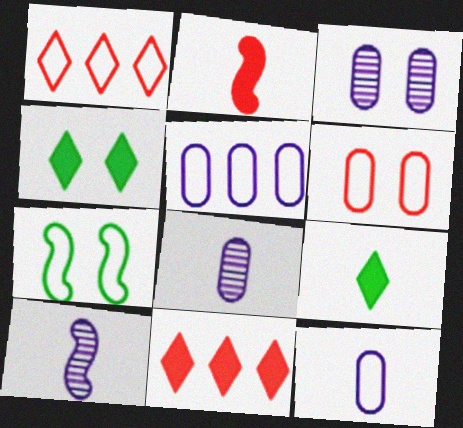[[1, 7, 12], 
[7, 8, 11]]